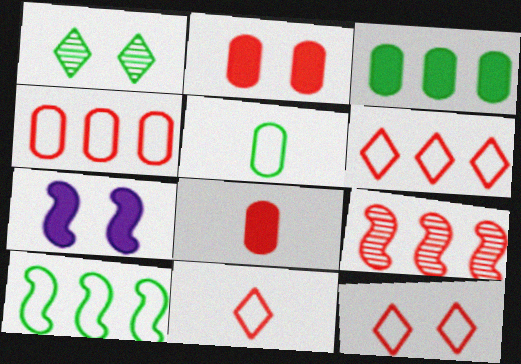[[2, 9, 11], 
[6, 11, 12], 
[8, 9, 12]]